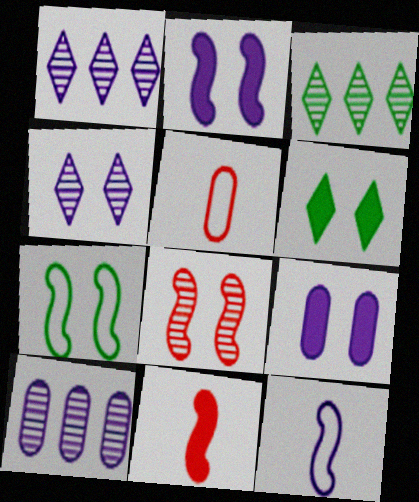[[1, 9, 12], 
[2, 3, 5], 
[2, 7, 8]]